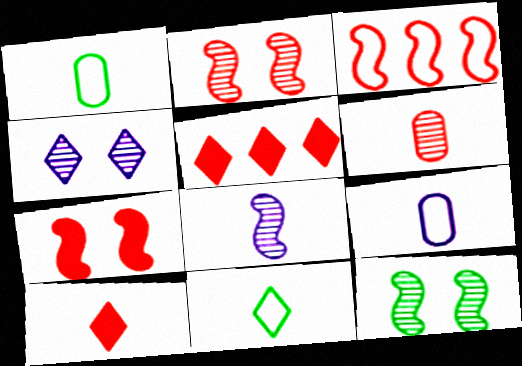[[1, 8, 10], 
[4, 5, 11], 
[5, 9, 12]]